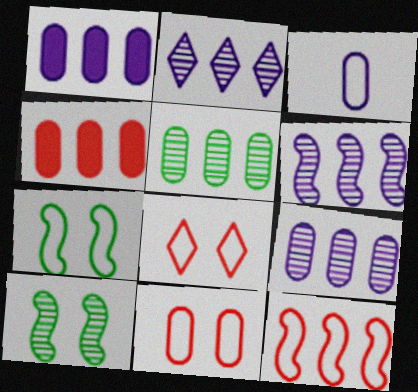[[2, 6, 9]]